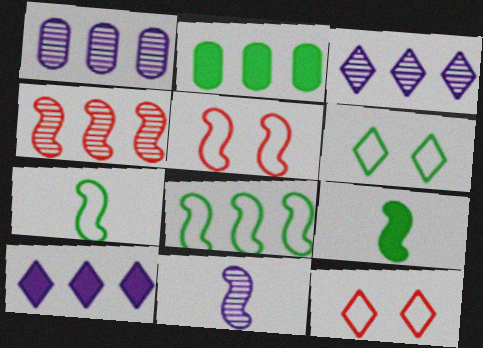[[1, 9, 12], 
[2, 11, 12]]